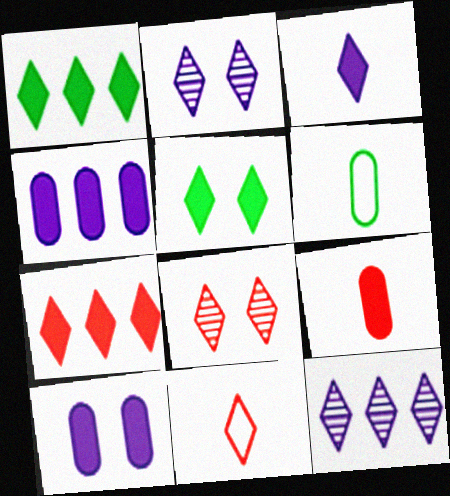[[1, 2, 11], 
[3, 5, 7], 
[5, 11, 12], 
[7, 8, 11]]